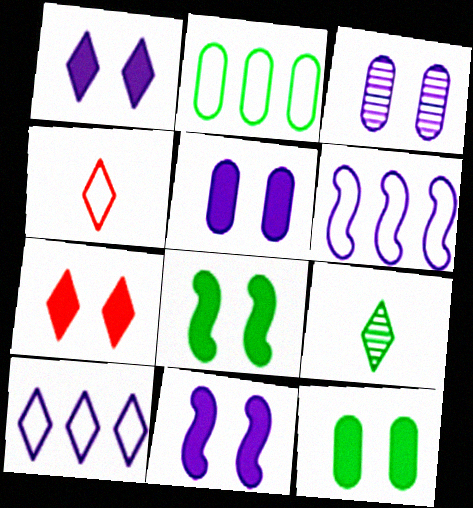[[1, 5, 11], 
[2, 8, 9], 
[5, 7, 8], 
[7, 9, 10], 
[7, 11, 12]]